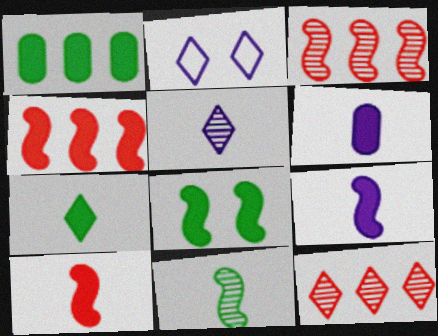[[1, 7, 8], 
[2, 7, 12], 
[4, 8, 9], 
[6, 7, 10]]